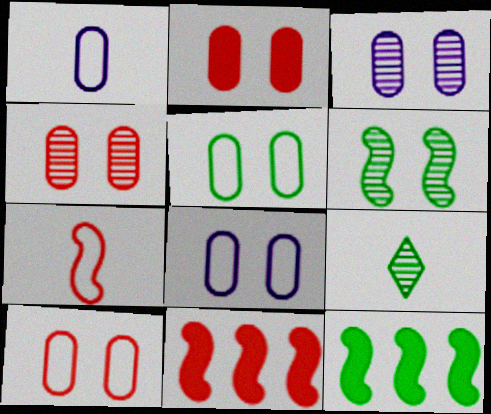[[2, 3, 5], 
[2, 4, 10], 
[5, 8, 10], 
[5, 9, 12], 
[8, 9, 11]]